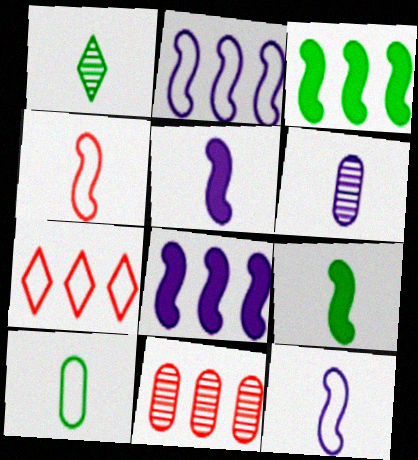[[1, 9, 10]]